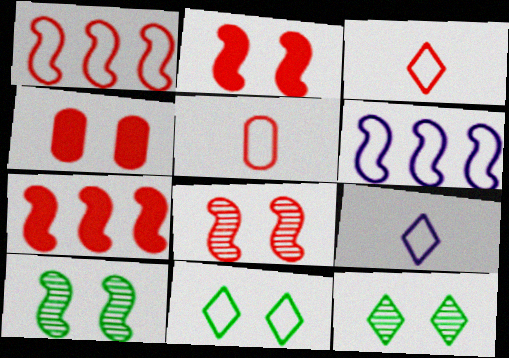[[5, 6, 11]]